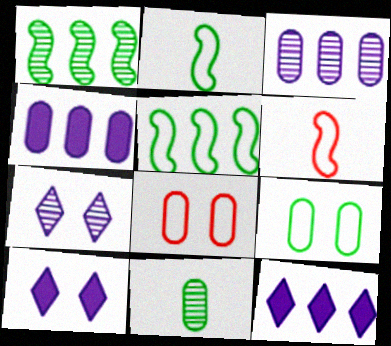[[4, 8, 11]]